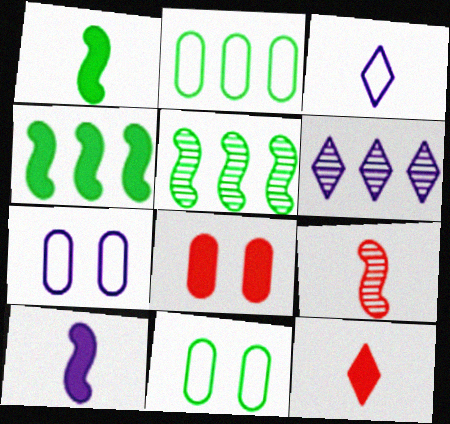[[3, 5, 8], 
[5, 7, 12], 
[6, 7, 10]]